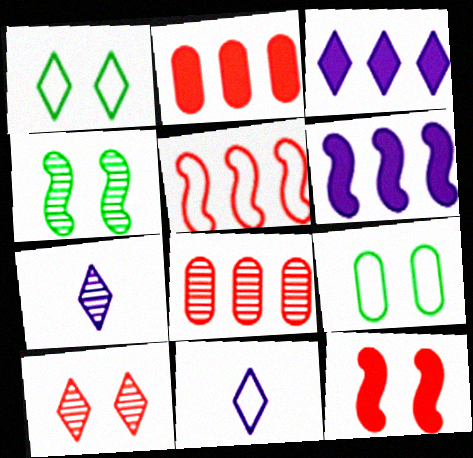[[2, 4, 11], 
[4, 7, 8], 
[5, 9, 11]]